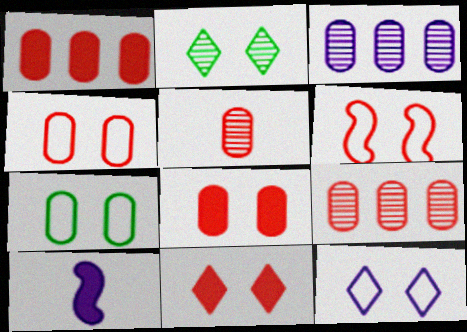[[1, 4, 5], 
[2, 11, 12], 
[3, 10, 12], 
[6, 7, 12]]